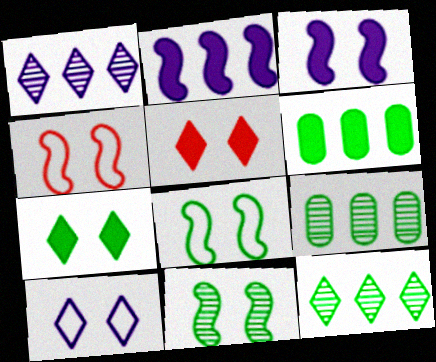[[3, 4, 11]]